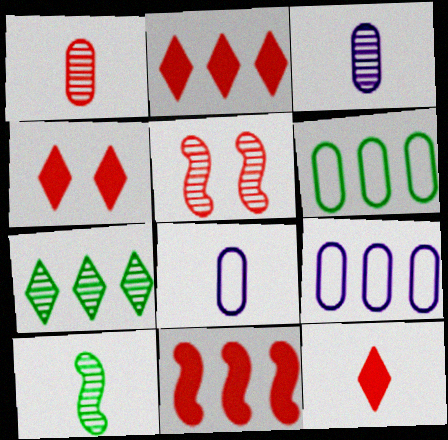[[2, 4, 12], 
[3, 5, 7], 
[4, 9, 10], 
[7, 9, 11], 
[8, 10, 12]]